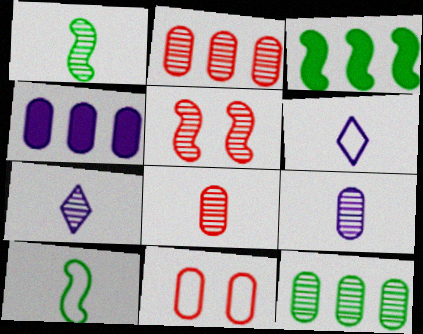[[1, 7, 8], 
[3, 7, 11], 
[5, 7, 12]]